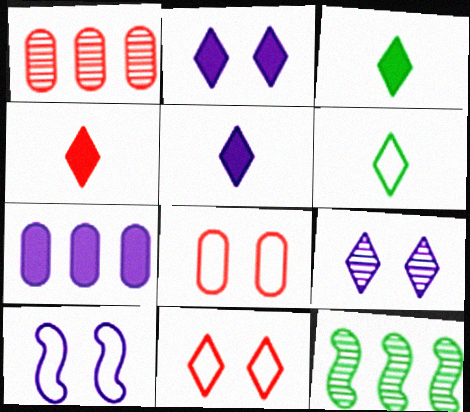[[1, 3, 10], 
[3, 4, 5], 
[5, 8, 12]]